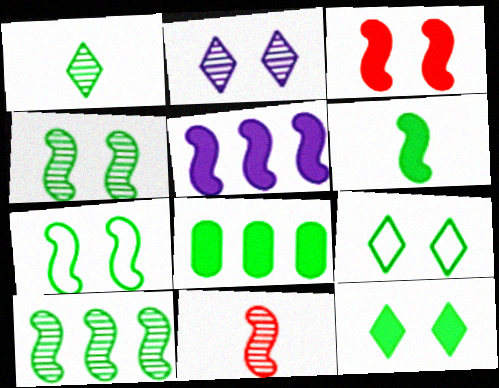[[1, 7, 8], 
[3, 5, 6], 
[5, 7, 11], 
[6, 7, 10], 
[6, 8, 12]]